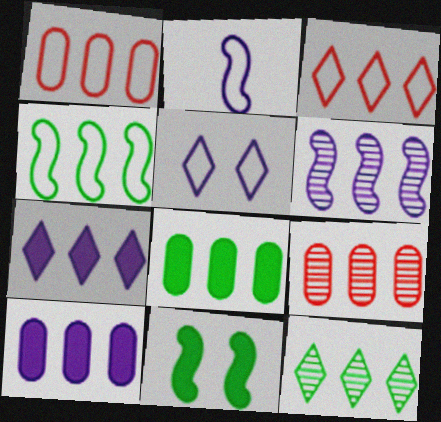[[3, 6, 8], 
[3, 7, 12], 
[4, 7, 9], 
[4, 8, 12], 
[6, 9, 12]]